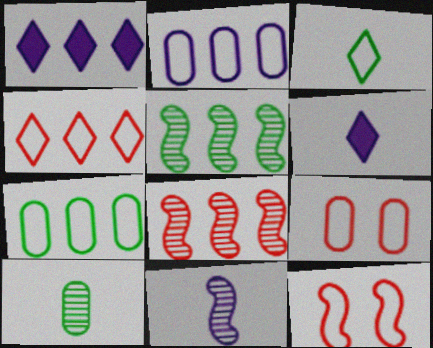[[1, 7, 8], 
[1, 10, 12], 
[2, 3, 12], 
[5, 6, 9]]